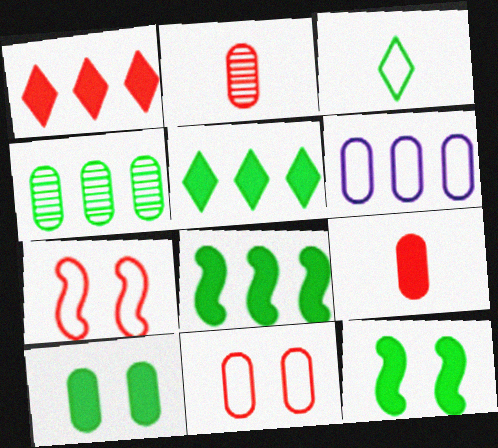[[1, 2, 7], 
[2, 6, 10], 
[3, 4, 12], 
[3, 6, 7]]